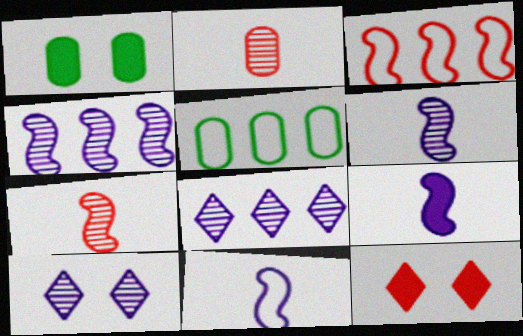[[2, 3, 12], 
[5, 6, 12], 
[6, 9, 11]]